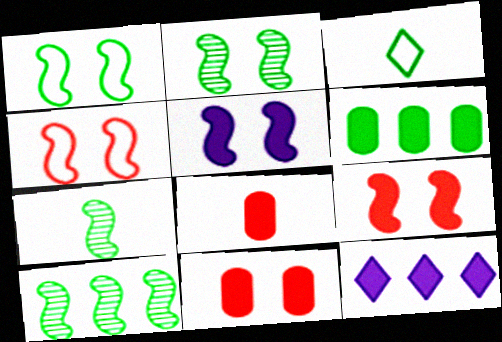[[2, 3, 6], 
[2, 4, 5], 
[2, 7, 10]]